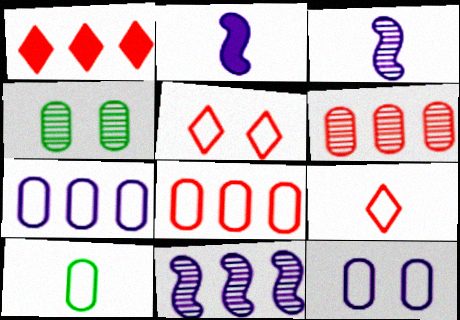[[8, 10, 12]]